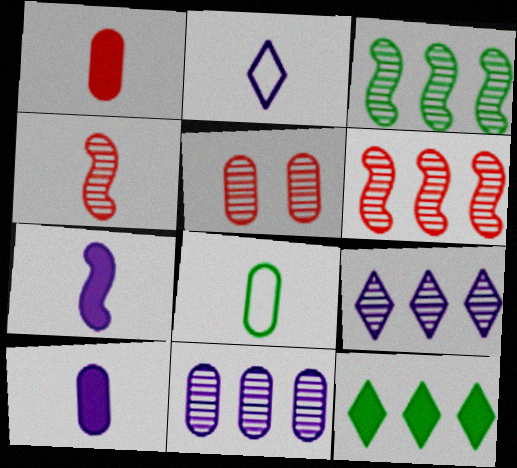[]